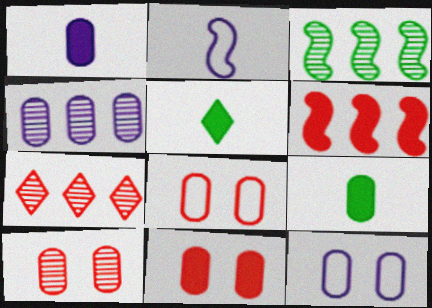[[1, 4, 12], 
[3, 4, 7], 
[4, 8, 9], 
[8, 10, 11]]